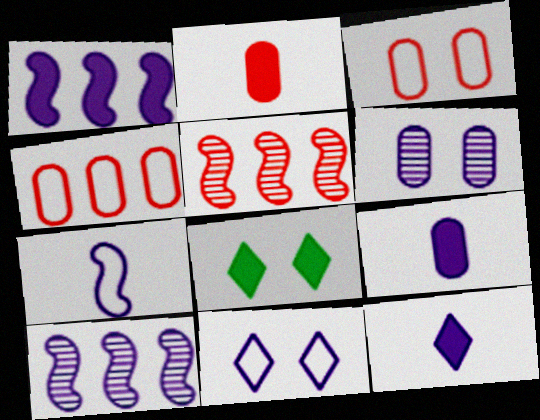[[1, 2, 8], 
[9, 10, 11]]